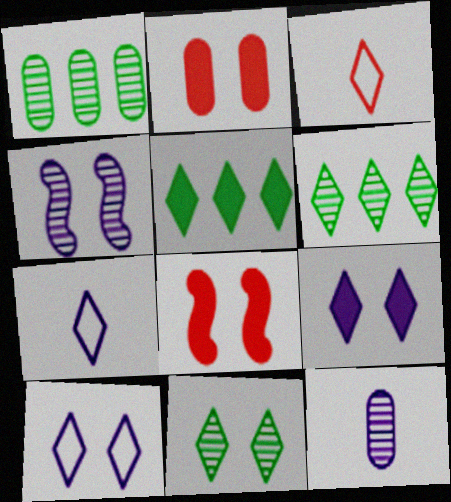[[1, 7, 8], 
[3, 6, 9]]